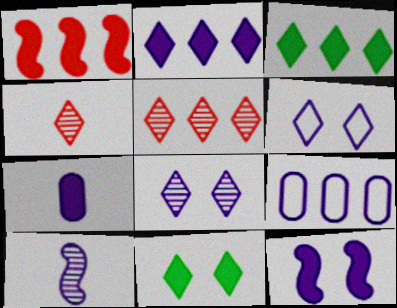[[1, 7, 11], 
[2, 7, 12], 
[3, 4, 6]]